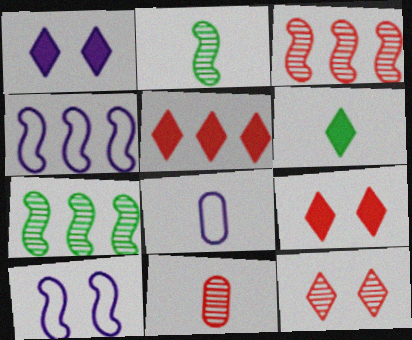[[1, 5, 6], 
[3, 11, 12], 
[7, 8, 9]]